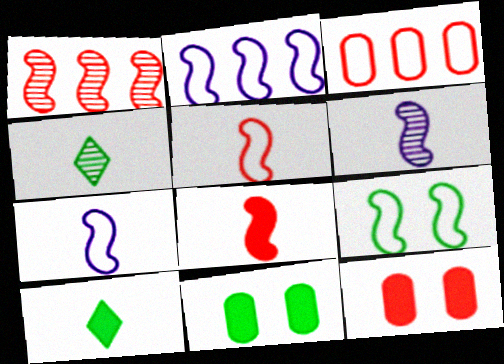[[2, 4, 12], 
[2, 5, 9]]